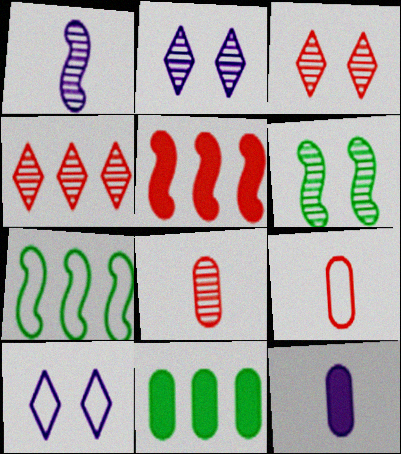[[3, 5, 9], 
[3, 7, 12], 
[7, 9, 10]]